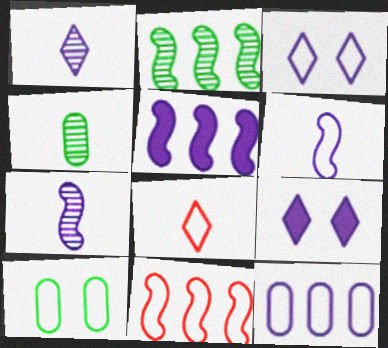[[2, 5, 11], 
[3, 6, 12], 
[4, 9, 11], 
[7, 9, 12]]